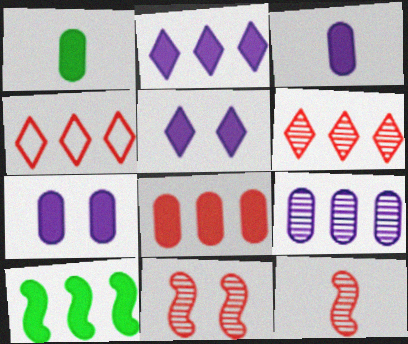[[1, 7, 8], 
[2, 8, 10], 
[4, 9, 10]]